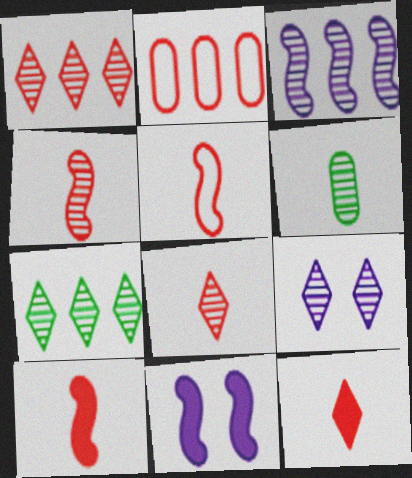[[4, 5, 10], 
[7, 8, 9]]